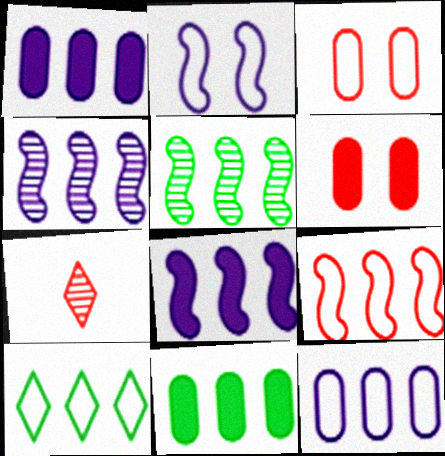[[2, 7, 11], 
[5, 8, 9], 
[5, 10, 11], 
[6, 7, 9], 
[9, 10, 12]]